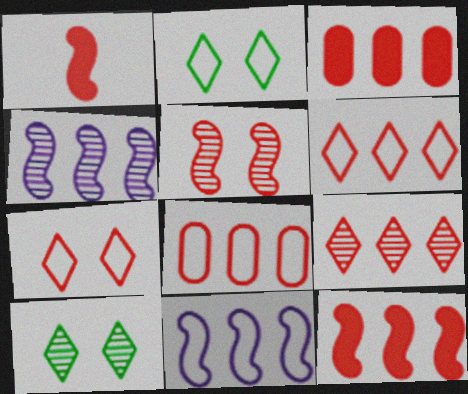[[8, 9, 12]]